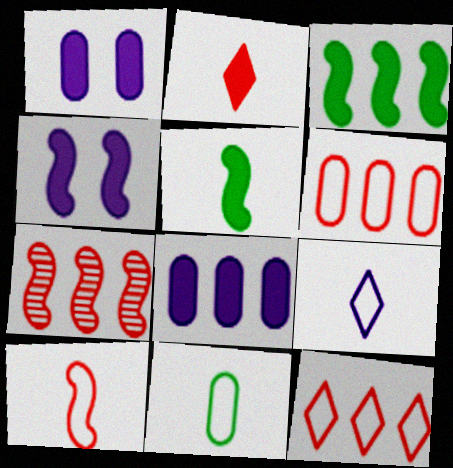[[1, 2, 3], 
[9, 10, 11]]